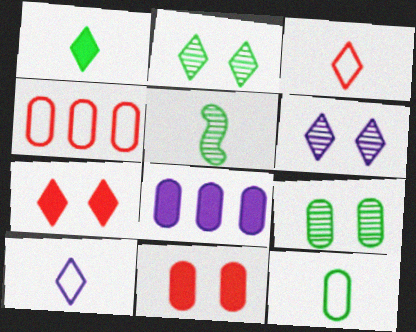[[1, 5, 12]]